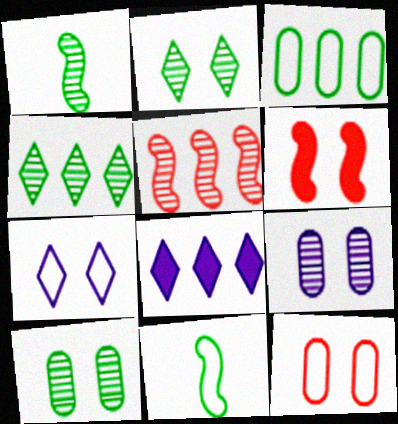[[1, 4, 10], 
[1, 8, 12], 
[3, 5, 8], 
[6, 7, 10]]